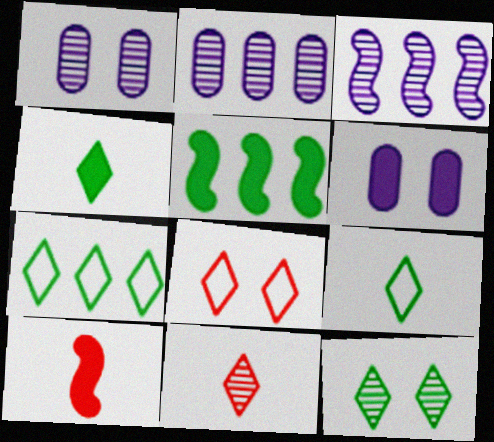[[1, 7, 10], 
[4, 7, 12]]